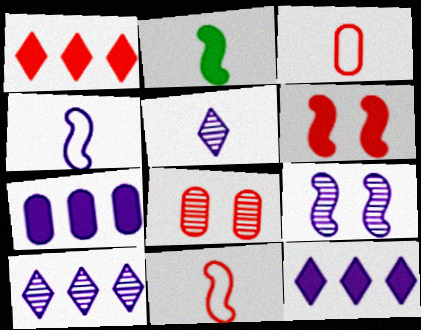[[1, 8, 11], 
[2, 3, 5]]